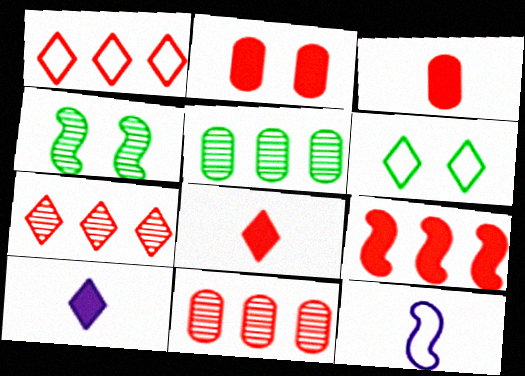[[1, 9, 11], 
[2, 8, 9], 
[4, 9, 12], 
[6, 7, 10]]